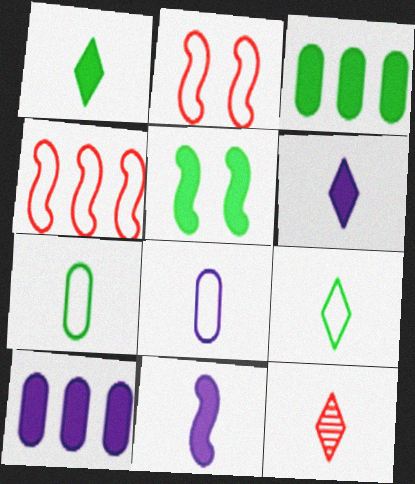[[1, 3, 5], 
[6, 9, 12], 
[7, 11, 12]]